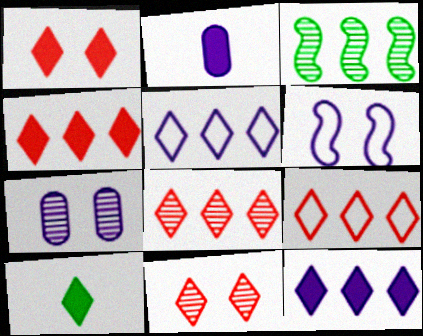[[1, 10, 12], 
[4, 8, 9], 
[5, 10, 11]]